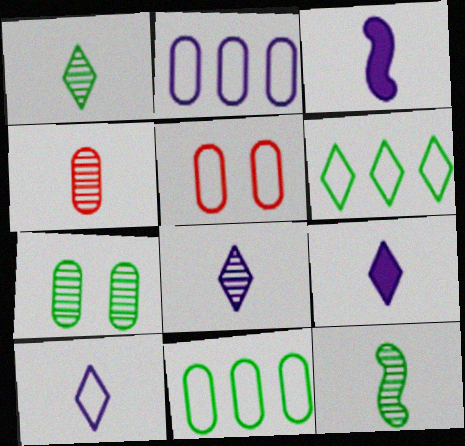[[4, 8, 12], 
[8, 9, 10]]